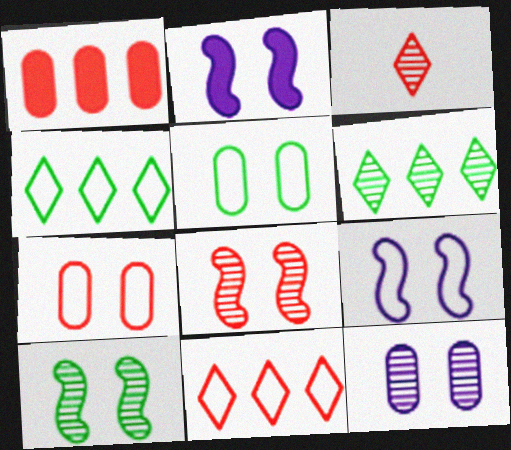[]